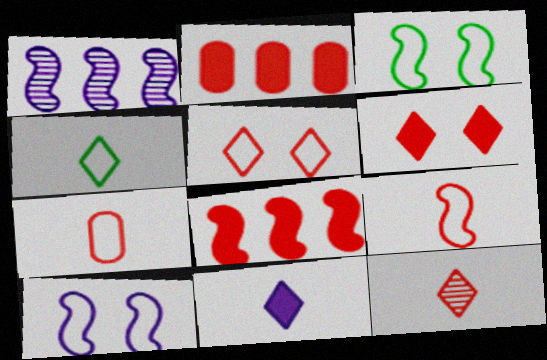[[4, 11, 12]]